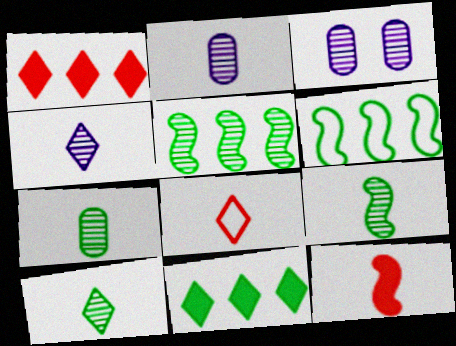[[7, 9, 10]]